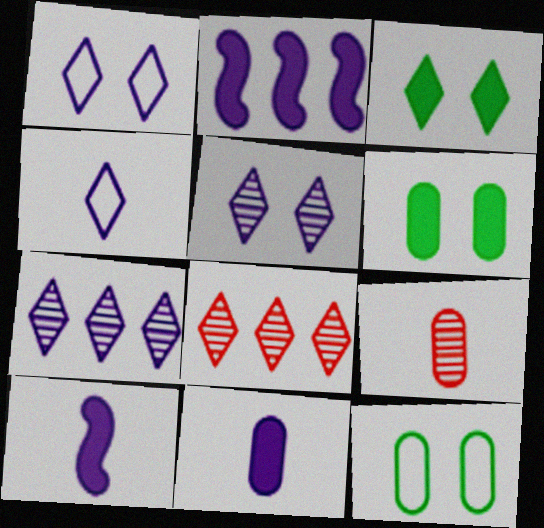[[3, 4, 8], 
[8, 10, 12]]